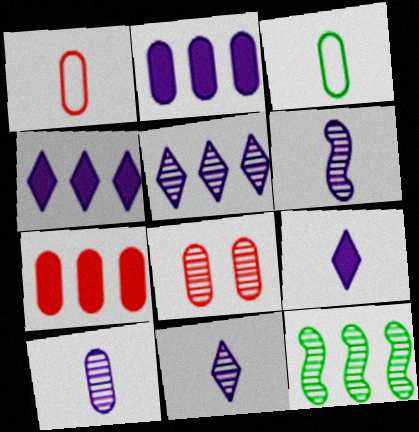[[1, 7, 8], 
[2, 3, 8], 
[6, 10, 11], 
[8, 11, 12]]